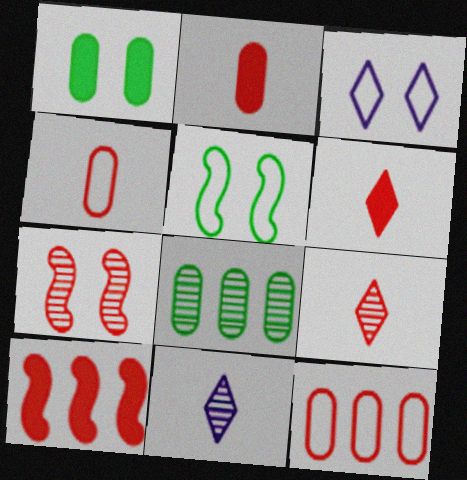[[1, 3, 7], 
[6, 7, 12], 
[7, 8, 11]]